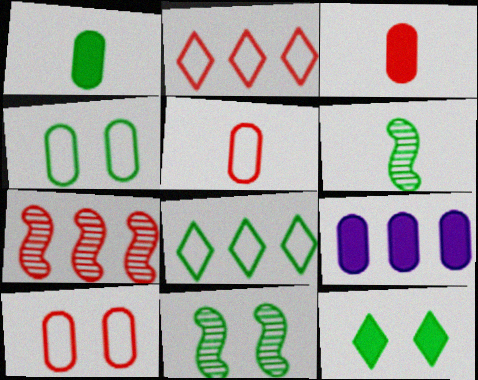[[1, 8, 11], 
[4, 11, 12], 
[7, 8, 9]]